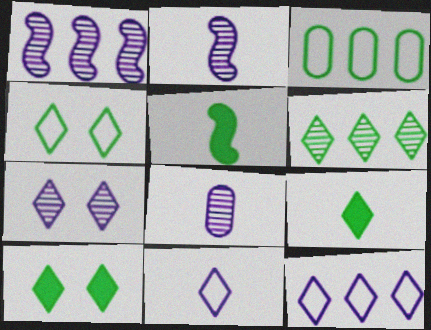[[1, 7, 8], 
[4, 6, 9]]